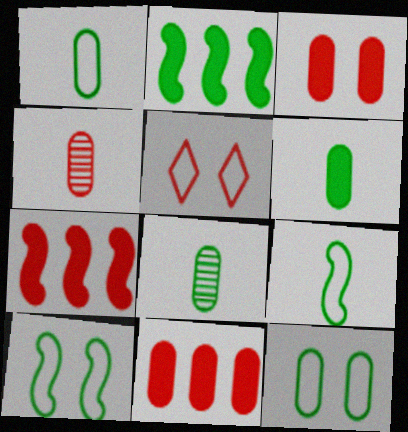[[1, 6, 8], 
[4, 5, 7]]